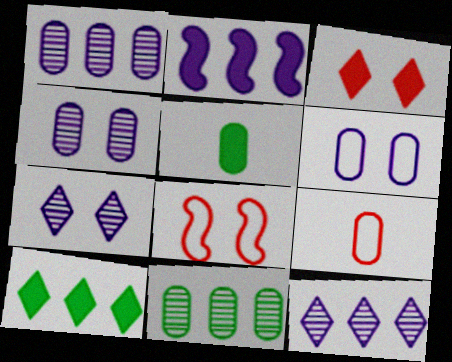[[2, 3, 5], 
[5, 8, 12]]